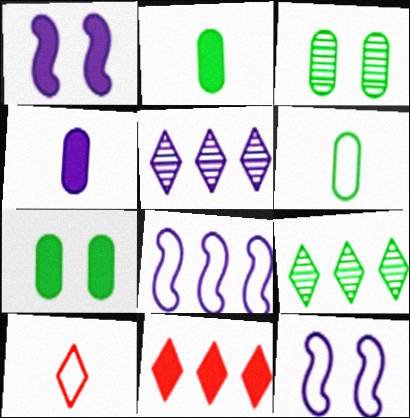[[1, 2, 11], 
[4, 5, 12]]